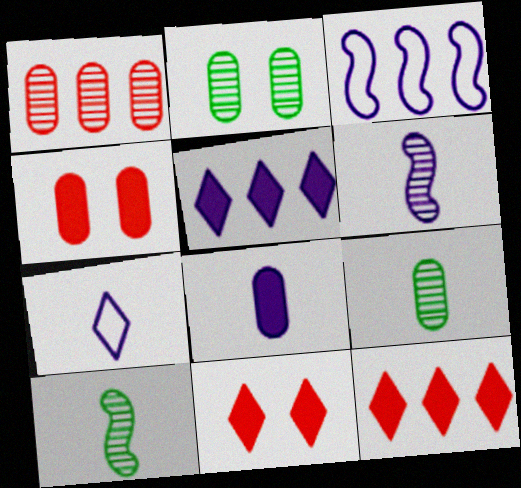[[3, 9, 11], 
[6, 7, 8]]